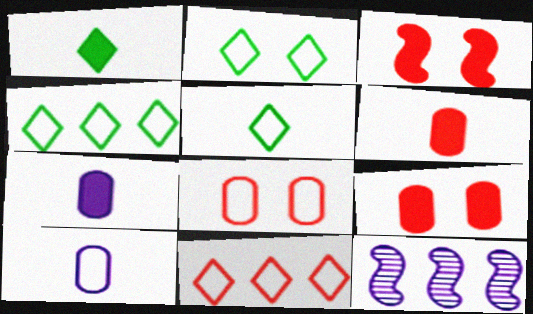[[1, 8, 12], 
[2, 4, 5], 
[2, 6, 12], 
[5, 9, 12]]